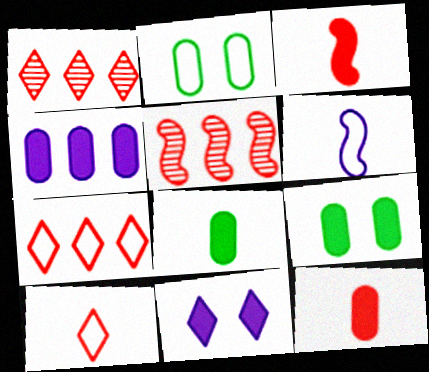[[1, 6, 9], 
[2, 6, 7], 
[4, 9, 12]]